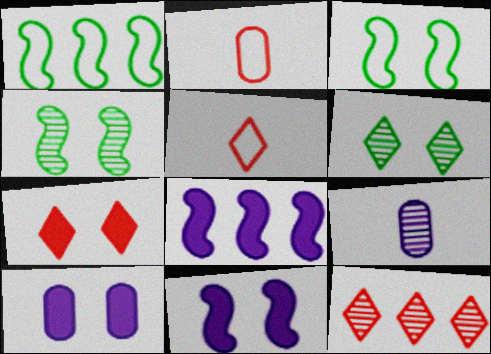[[1, 7, 9], 
[2, 6, 8], 
[4, 9, 12], 
[5, 7, 12]]